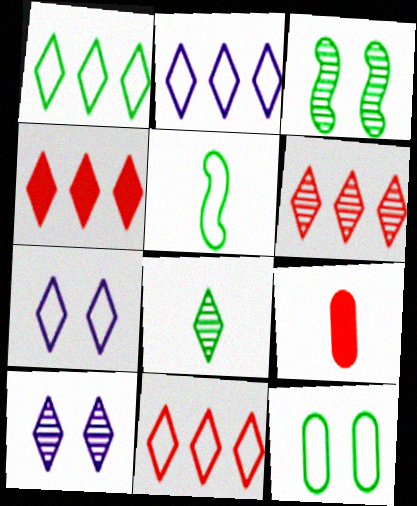[[1, 2, 11], 
[1, 5, 12], 
[2, 3, 9], 
[4, 6, 11], 
[4, 7, 8], 
[6, 8, 10]]